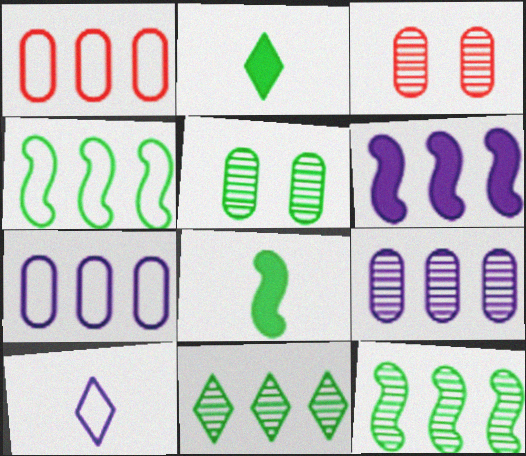[[1, 6, 11], 
[2, 4, 5]]